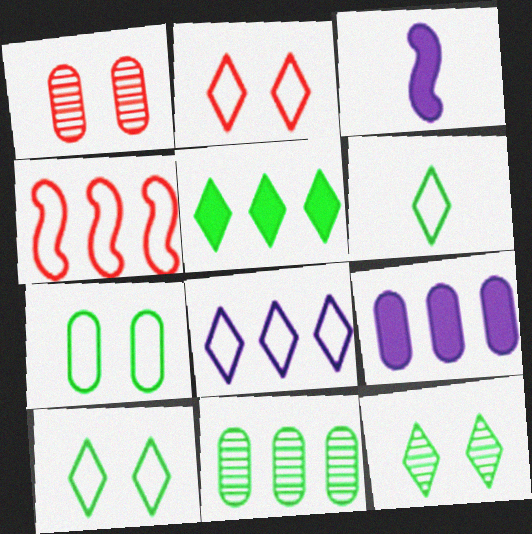[[2, 3, 11], 
[2, 6, 8], 
[5, 6, 12]]